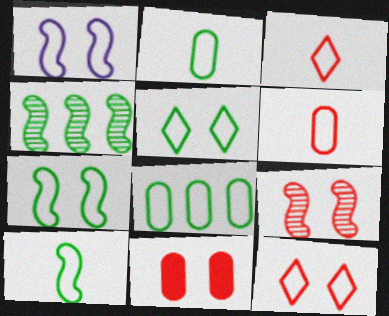[[1, 3, 8], 
[5, 8, 10], 
[9, 11, 12]]